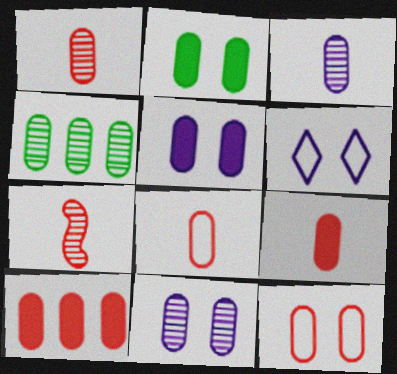[[1, 4, 11], 
[1, 8, 9], 
[1, 10, 12], 
[2, 11, 12], 
[4, 5, 8]]